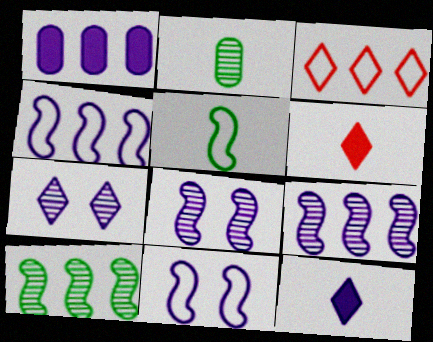[[1, 3, 10]]